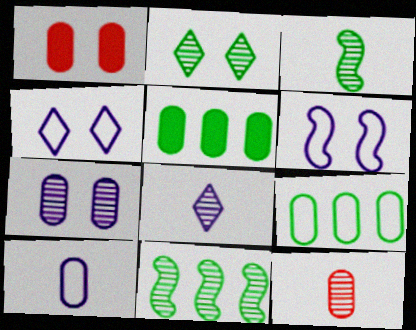[[1, 2, 6], 
[3, 8, 12]]